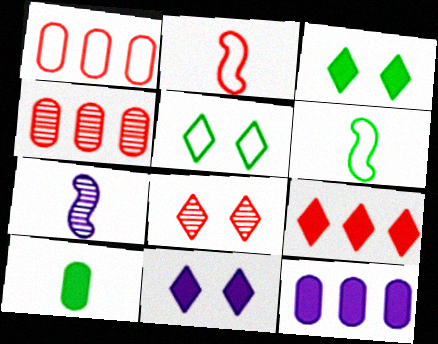[[1, 3, 7], 
[4, 6, 11], 
[5, 8, 11], 
[6, 8, 12]]